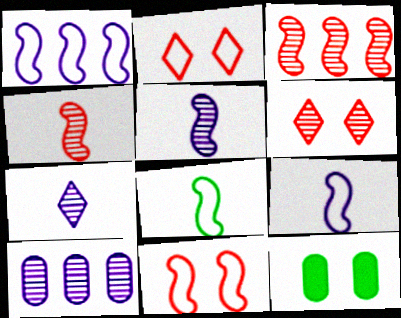[[1, 8, 11]]